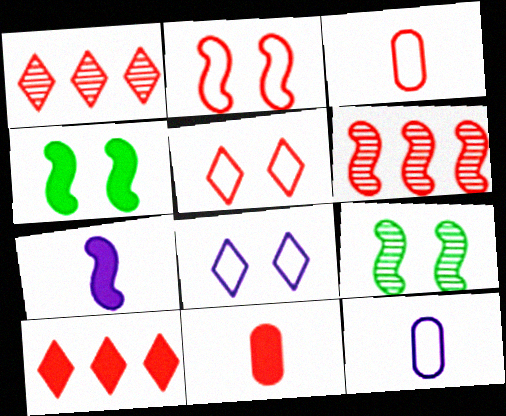[[1, 2, 11], 
[1, 4, 12], 
[5, 6, 11], 
[9, 10, 12]]